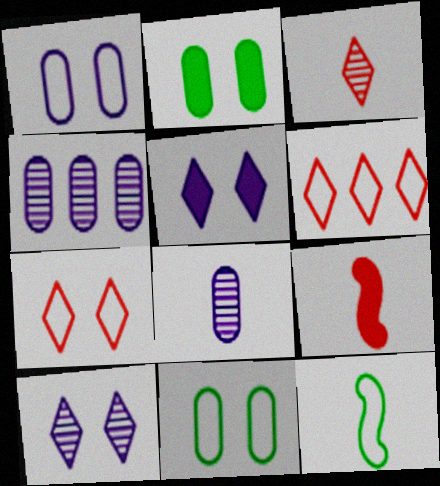[[1, 6, 12]]